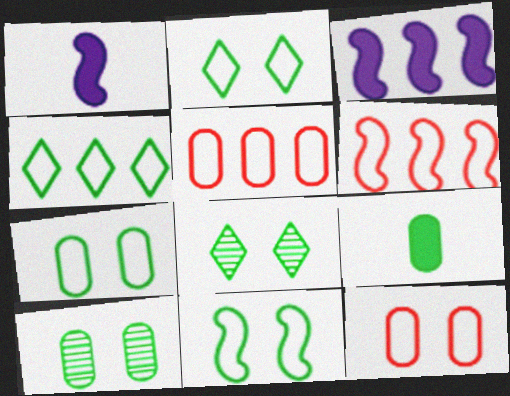[[1, 5, 8], 
[2, 7, 11]]